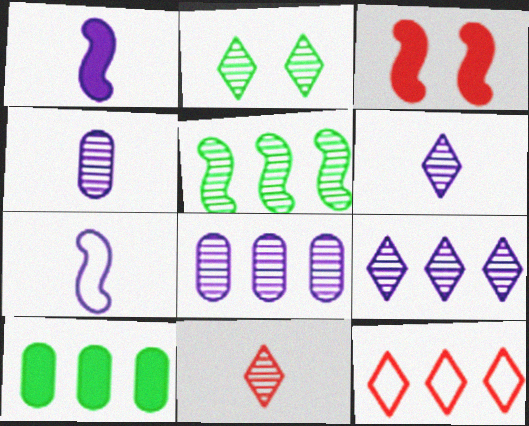[[2, 9, 11], 
[3, 5, 7]]